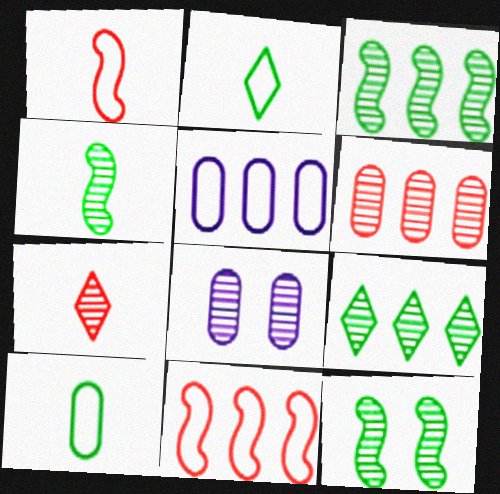[[3, 4, 12], 
[3, 7, 8]]